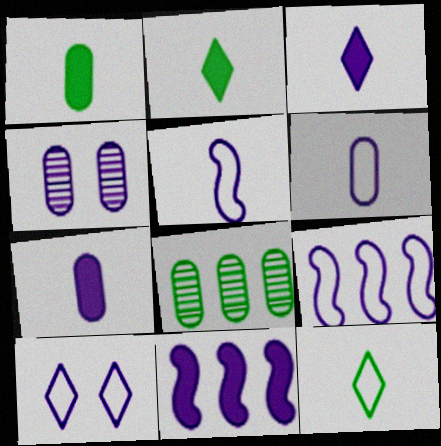[[3, 4, 9], 
[6, 9, 10]]